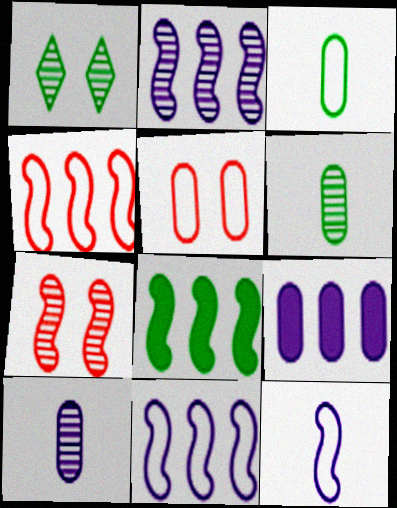[[1, 3, 8], 
[2, 4, 8], 
[5, 6, 9], 
[7, 8, 12]]